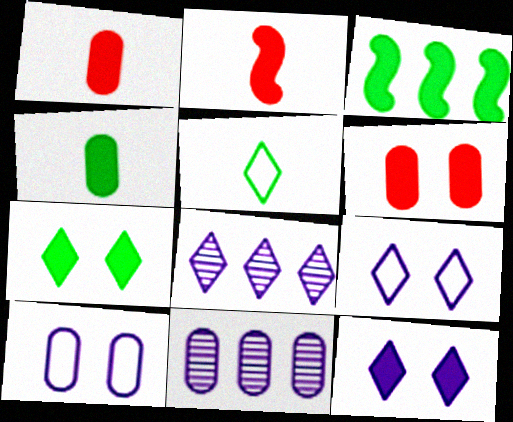[[1, 3, 12], 
[3, 4, 7]]